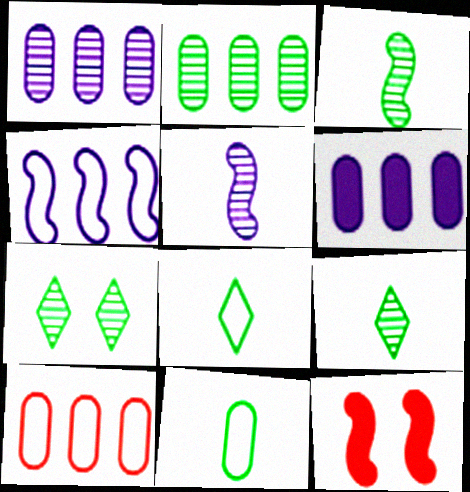[[1, 8, 12], 
[2, 3, 7], 
[2, 6, 10], 
[3, 4, 12]]